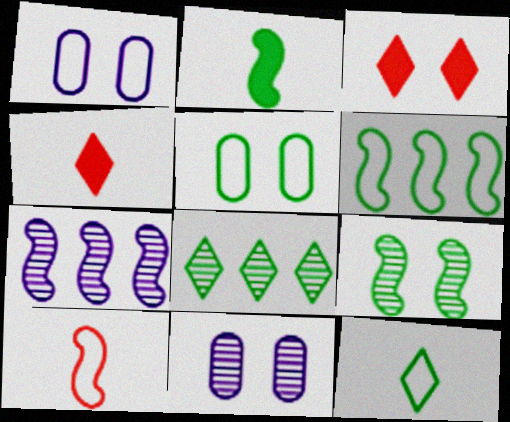[[1, 3, 9], 
[2, 5, 8], 
[2, 6, 9], 
[4, 5, 7], 
[4, 6, 11], 
[5, 6, 12]]